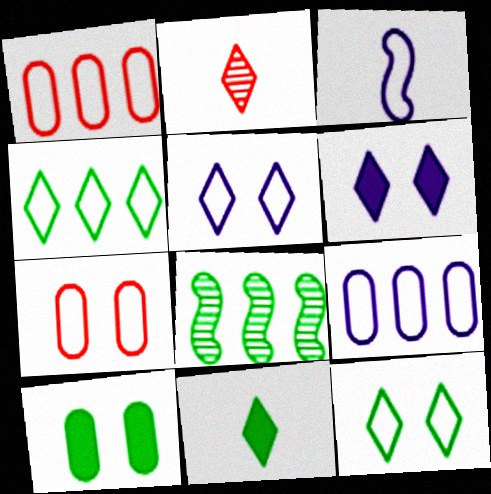[[1, 3, 12], 
[2, 4, 6], 
[3, 4, 7], 
[3, 5, 9]]